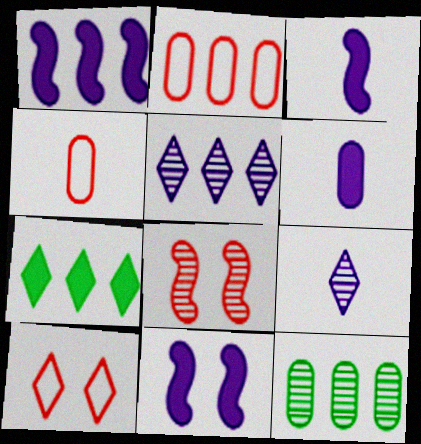[[1, 3, 11], 
[3, 10, 12], 
[7, 9, 10], 
[8, 9, 12]]